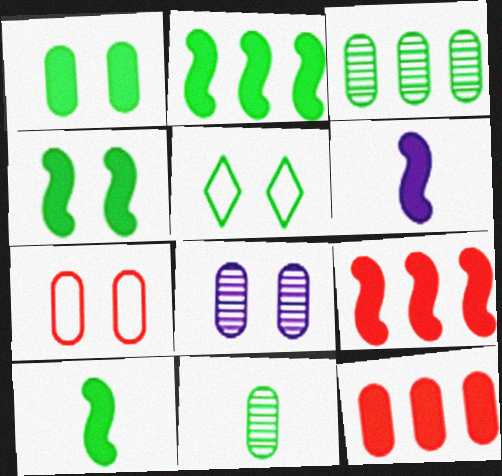[[1, 7, 8], 
[2, 4, 10], 
[2, 5, 11], 
[3, 5, 10], 
[4, 6, 9]]